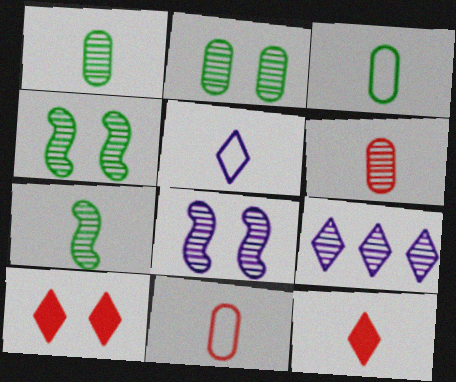[[4, 6, 9]]